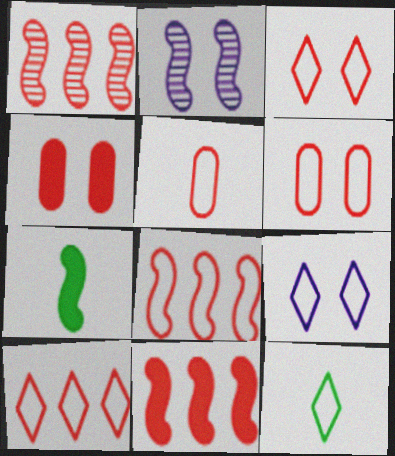[[1, 8, 11], 
[2, 7, 8], 
[3, 5, 8], 
[9, 10, 12]]